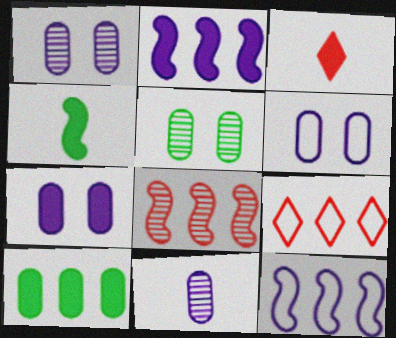[[1, 4, 9], 
[1, 6, 7], 
[3, 5, 12]]